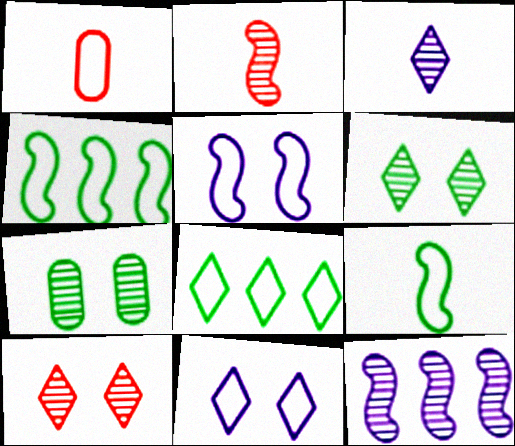[[1, 4, 11], 
[1, 5, 8]]